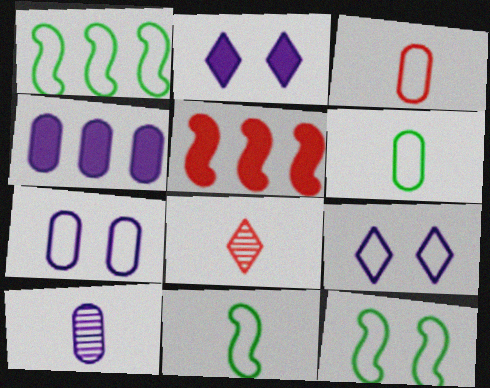[[1, 3, 9], 
[1, 11, 12], 
[4, 7, 10], 
[4, 8, 12]]